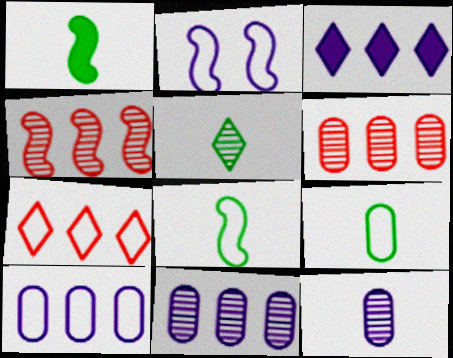[[1, 2, 4], 
[1, 5, 9], 
[2, 3, 12], 
[2, 7, 9]]